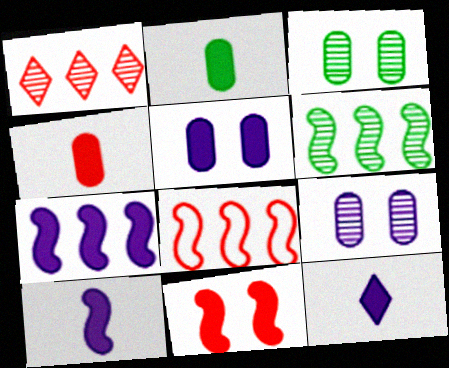[[3, 8, 12], 
[5, 7, 12], 
[6, 7, 8]]